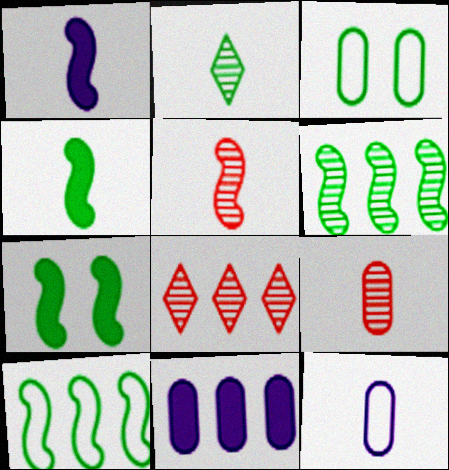[[1, 3, 8], 
[3, 9, 11], 
[7, 8, 12], 
[8, 10, 11]]